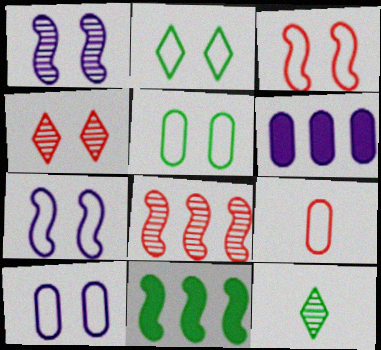[[2, 3, 10], 
[3, 6, 12], 
[5, 11, 12]]